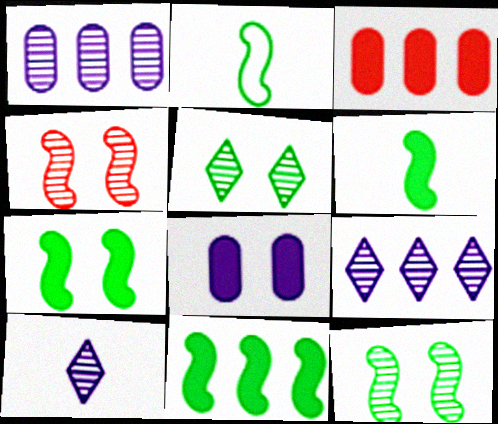[[2, 11, 12], 
[6, 7, 11]]